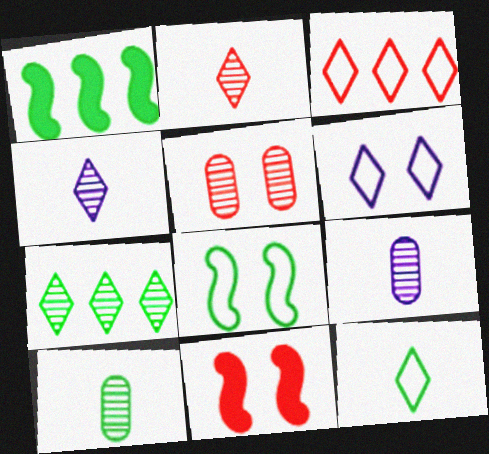[[3, 6, 12]]